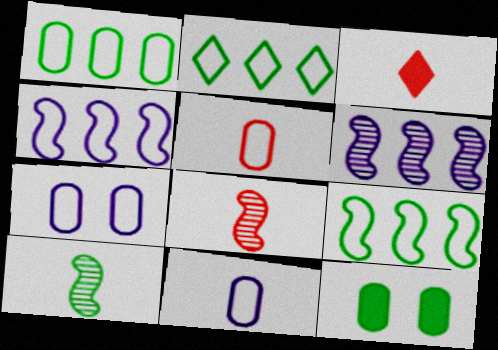[[1, 2, 9], 
[1, 5, 7], 
[2, 10, 12], 
[3, 5, 8], 
[3, 10, 11]]